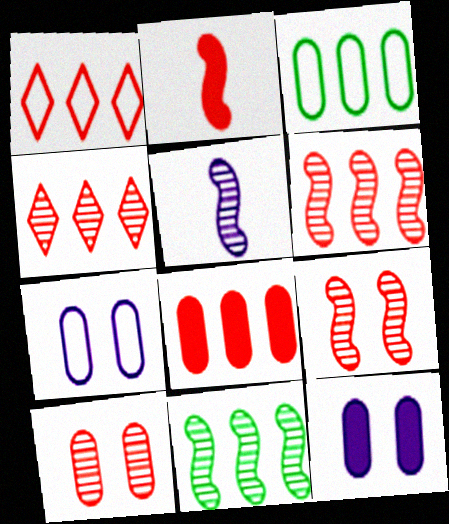[[1, 2, 10], 
[1, 6, 8], 
[5, 9, 11]]